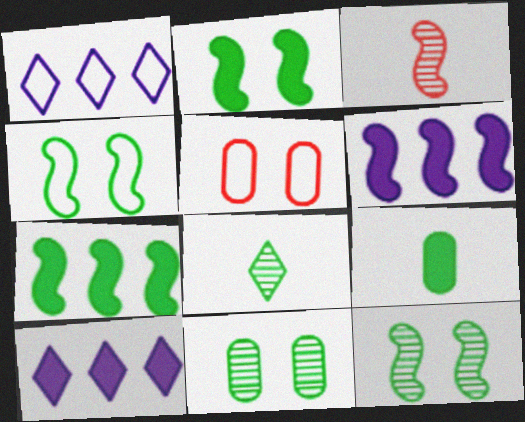[[2, 4, 12], 
[3, 4, 6], 
[5, 6, 8]]